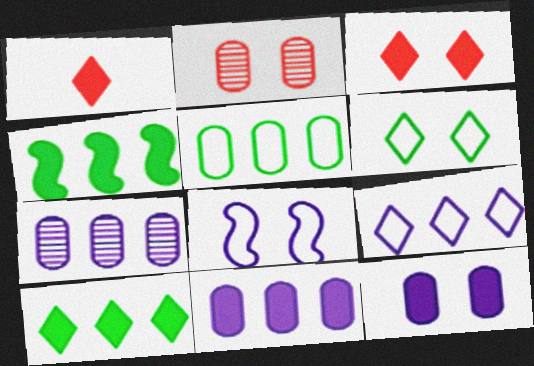[[1, 4, 12]]